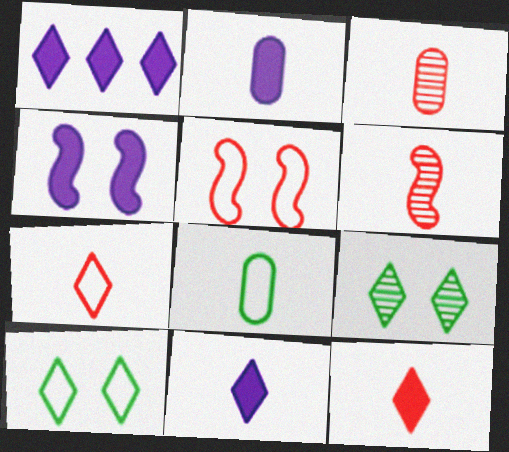[[1, 2, 4], 
[1, 7, 9], 
[2, 3, 8], 
[6, 8, 11]]